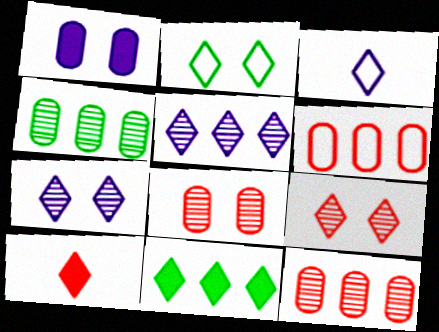[[2, 5, 10], 
[3, 9, 11]]